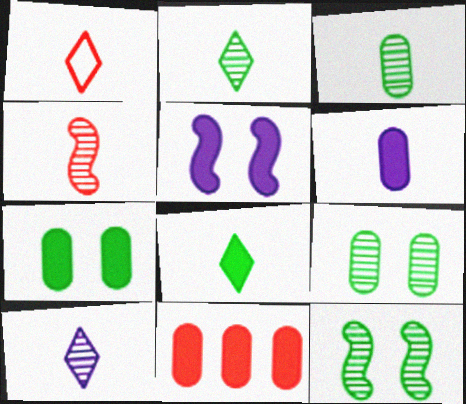[[1, 8, 10], 
[3, 4, 10], 
[5, 8, 11], 
[6, 7, 11]]